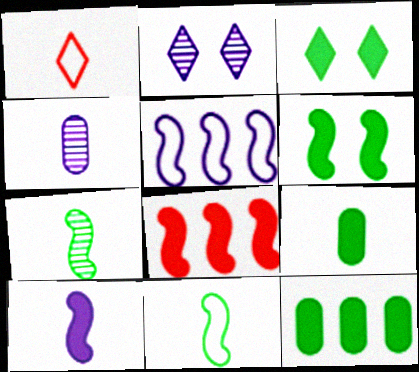[[6, 8, 10]]